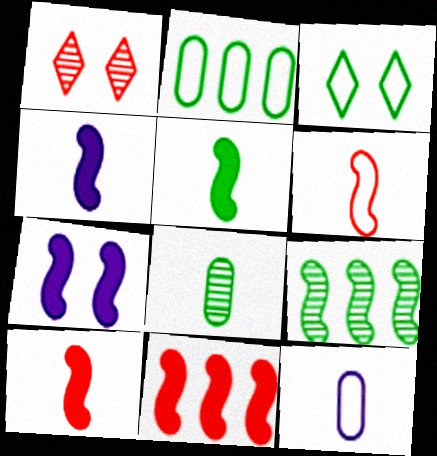[[1, 2, 4], 
[4, 5, 10], 
[5, 7, 11], 
[6, 7, 9]]